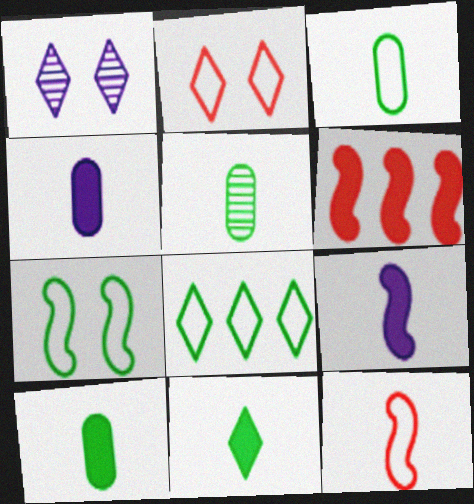[[1, 3, 6], 
[3, 5, 10], 
[3, 7, 8]]